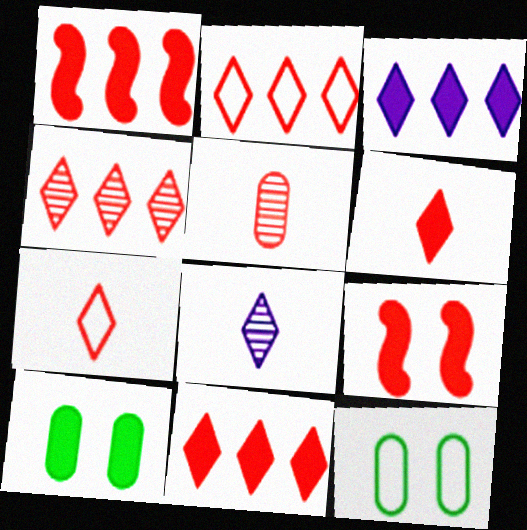[[1, 8, 12], 
[2, 4, 11], 
[2, 5, 9]]